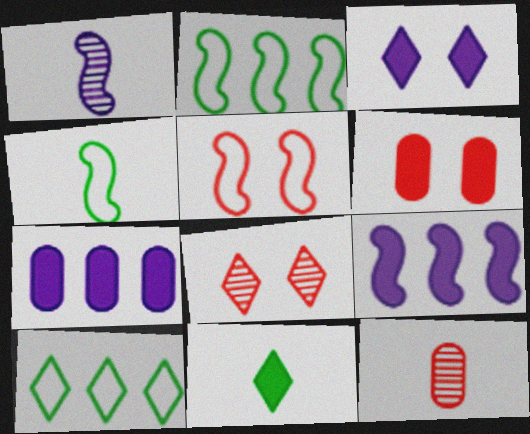[[1, 6, 10], 
[2, 3, 12], 
[4, 7, 8], 
[5, 6, 8], 
[6, 9, 11]]